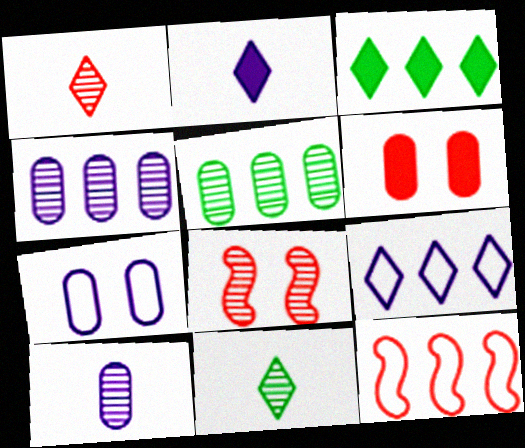[[1, 6, 12], 
[3, 4, 12], 
[4, 8, 11]]